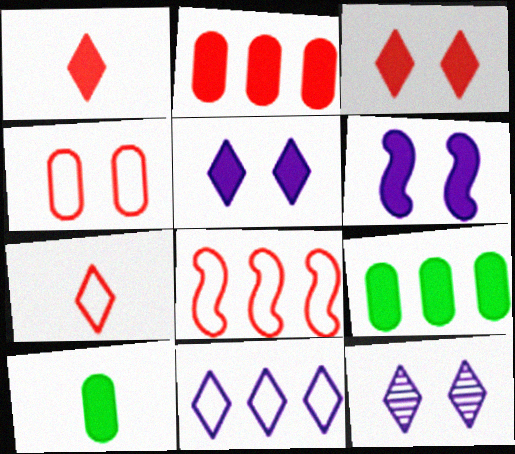[[1, 6, 9], 
[4, 7, 8], 
[8, 10, 12]]